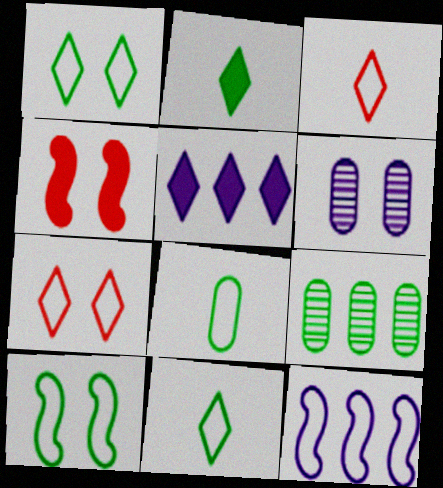[[1, 4, 6], 
[2, 9, 10], 
[7, 8, 12]]